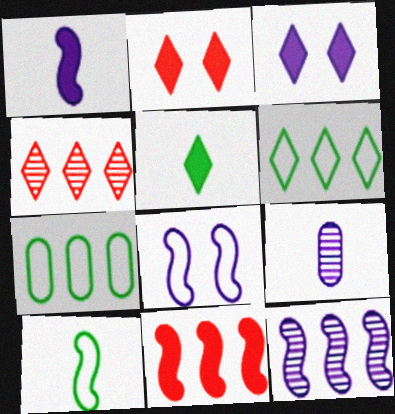[[1, 8, 12]]